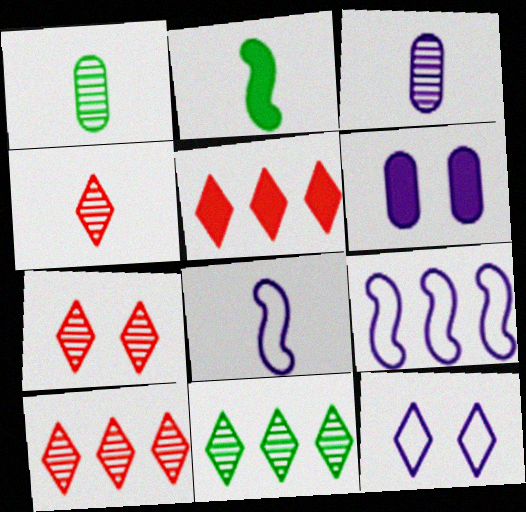[[2, 5, 6], 
[4, 7, 10]]